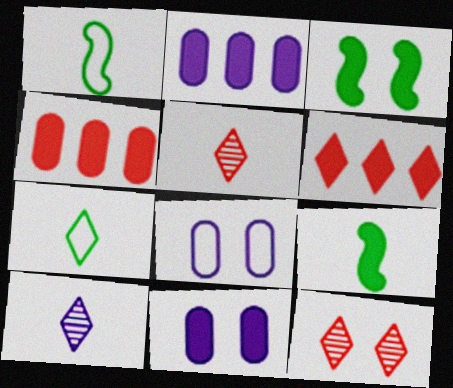[[1, 2, 12], 
[3, 8, 12], 
[6, 9, 11]]